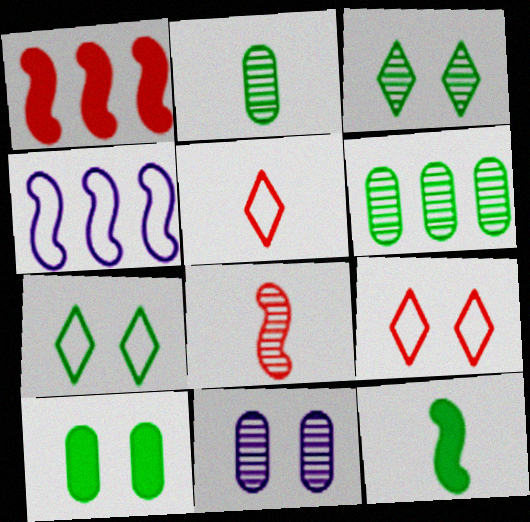[[6, 7, 12]]